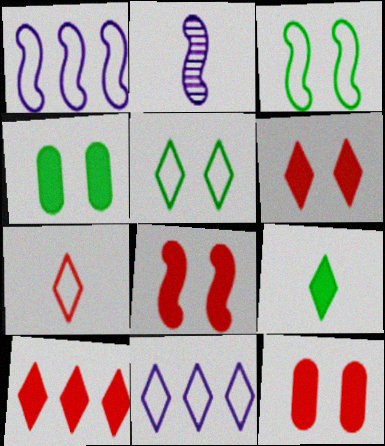[[5, 7, 11], 
[6, 8, 12]]